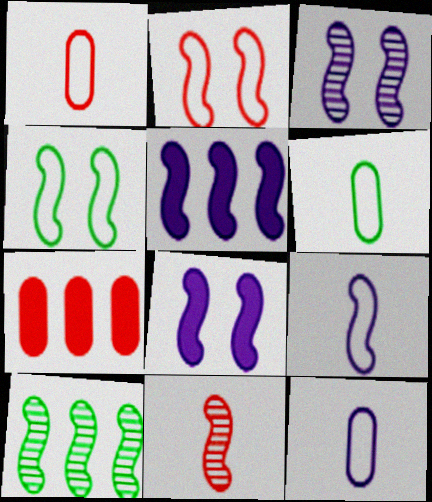[[1, 6, 12], 
[3, 5, 9], 
[3, 10, 11], 
[4, 5, 11]]